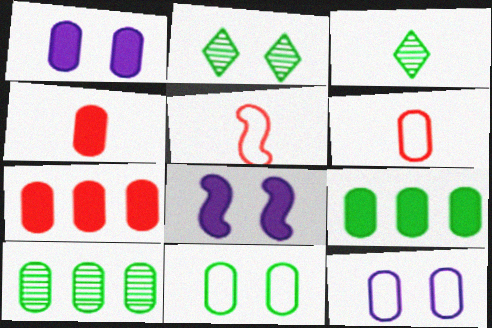[[1, 4, 9], 
[1, 6, 10], 
[4, 10, 12]]